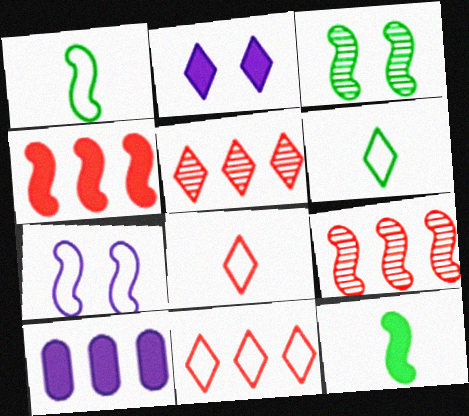[[2, 5, 6], 
[3, 8, 10], 
[7, 9, 12]]